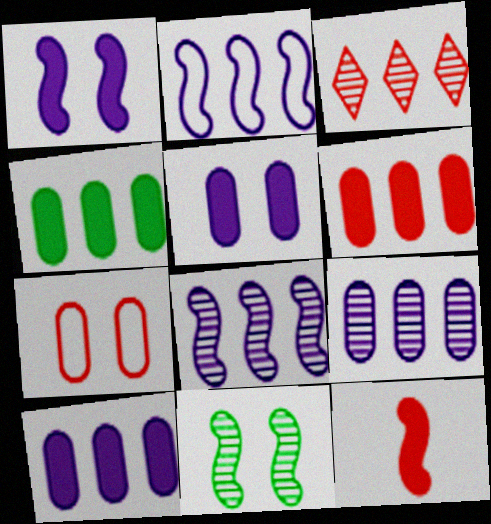[[2, 3, 4], 
[2, 11, 12], 
[3, 7, 12], 
[4, 6, 10]]